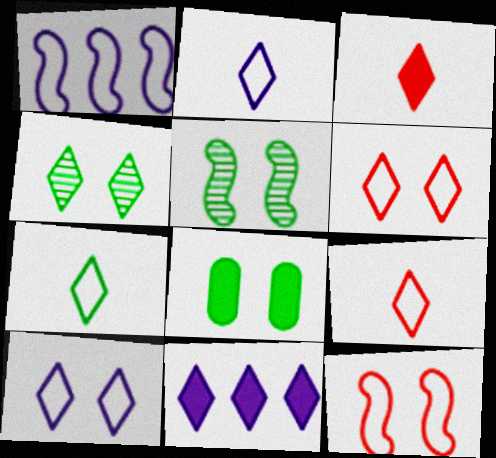[[2, 7, 9], 
[4, 9, 11]]